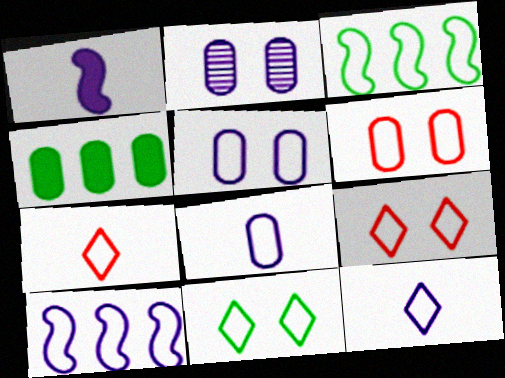[[3, 5, 7], 
[3, 6, 12], 
[3, 8, 9], 
[5, 10, 12]]